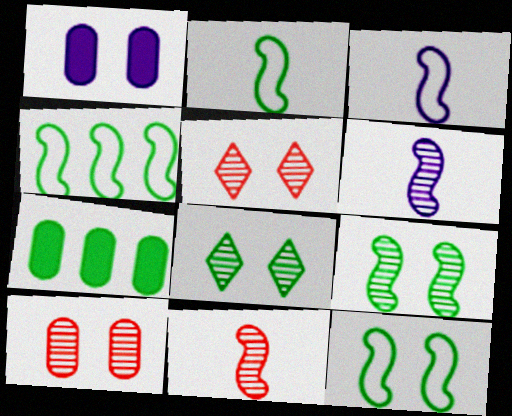[[1, 5, 12], 
[2, 4, 12], 
[2, 7, 8], 
[3, 5, 7]]